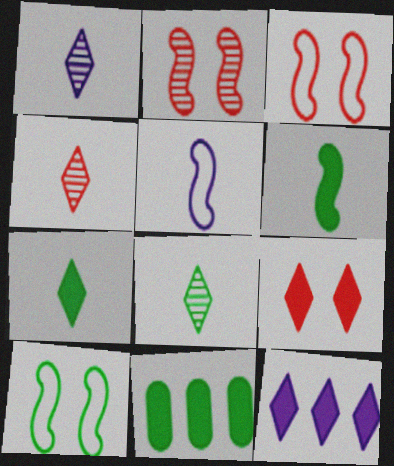[[1, 3, 11], 
[1, 4, 8], 
[7, 9, 12], 
[8, 10, 11]]